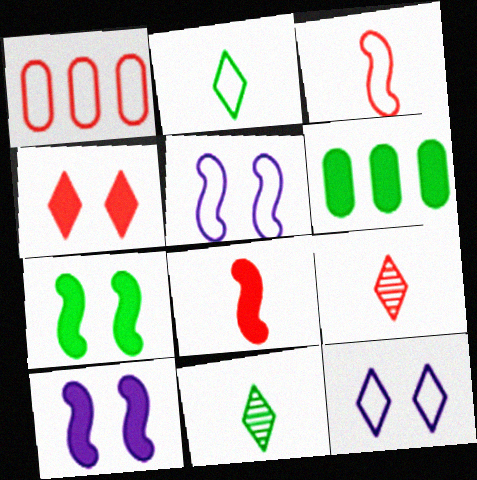[[1, 2, 5], 
[1, 10, 11], 
[5, 6, 9]]